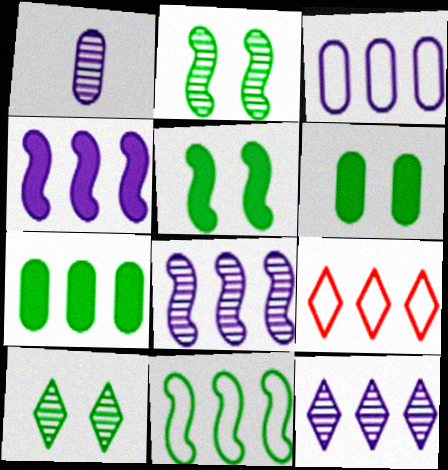[[1, 5, 9], 
[3, 4, 12], 
[3, 9, 11], 
[7, 8, 9]]